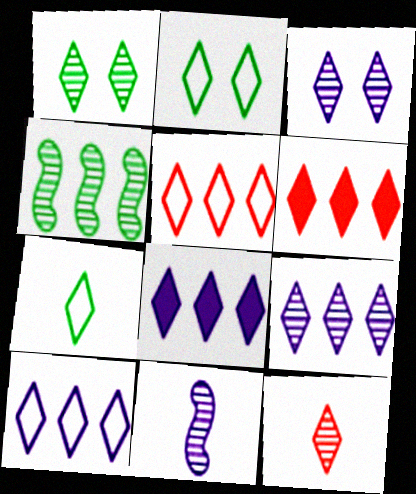[[1, 9, 12], 
[2, 8, 12], 
[3, 6, 7], 
[8, 9, 10]]